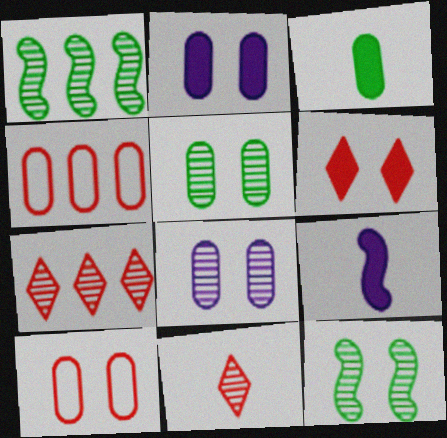[[1, 8, 11], 
[2, 5, 10], 
[3, 4, 8]]